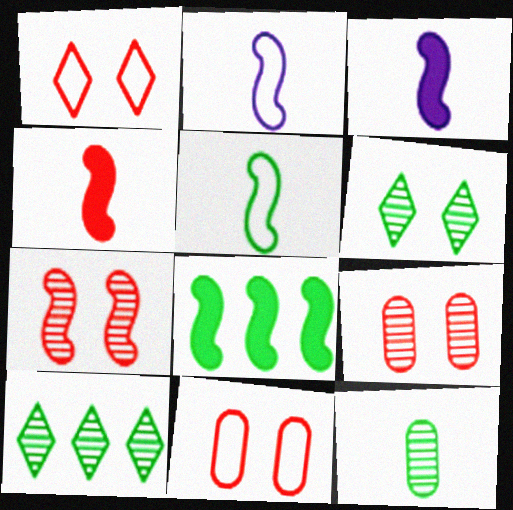[[2, 7, 8], 
[3, 10, 11]]